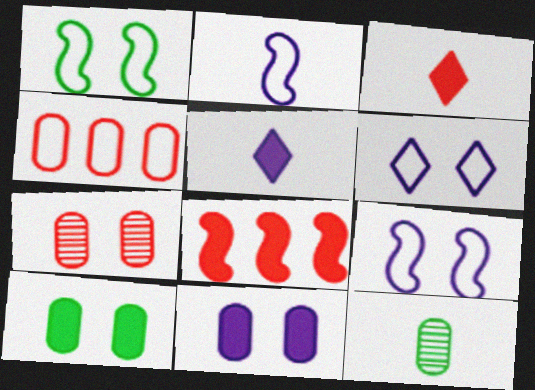[[2, 3, 12], 
[4, 11, 12], 
[5, 8, 10], 
[6, 8, 12]]